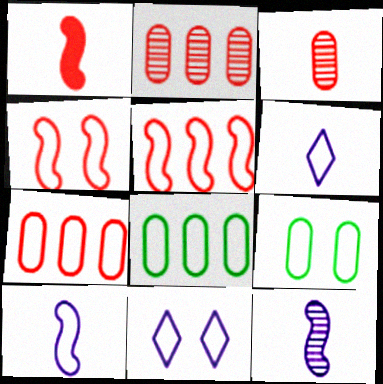[[4, 6, 8], 
[4, 9, 11], 
[5, 6, 9]]